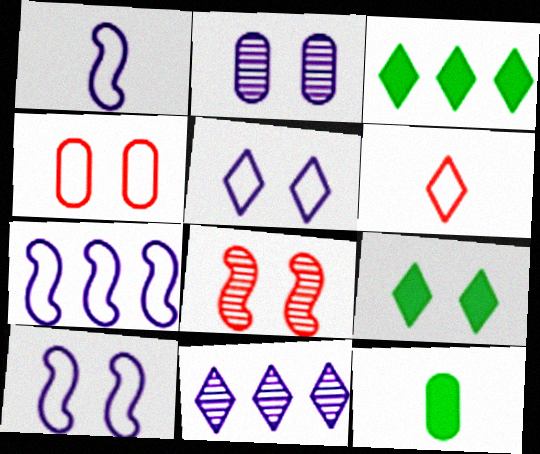[[1, 7, 10], 
[6, 9, 11]]